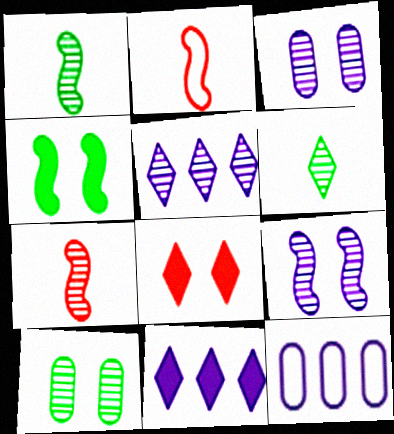[[1, 8, 12], 
[2, 10, 11], 
[5, 7, 10]]